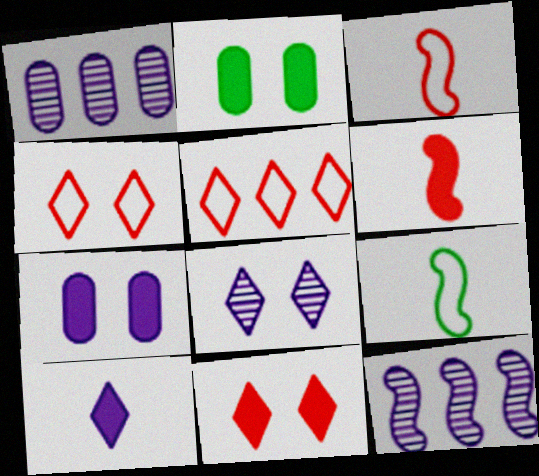[[1, 9, 11]]